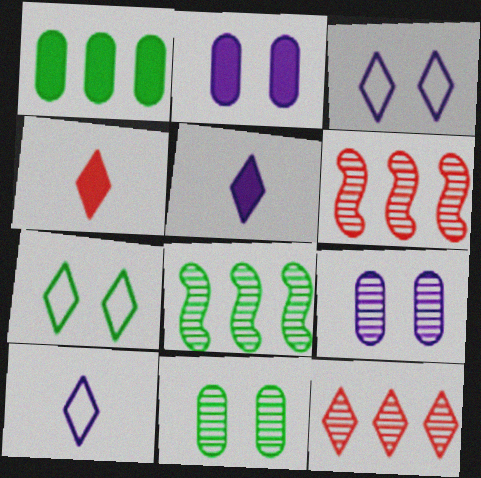[[5, 7, 12]]